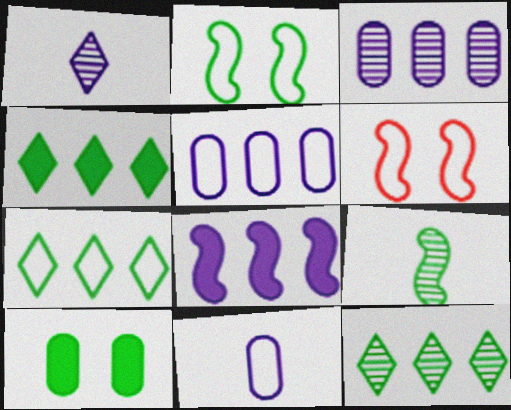[[4, 7, 12], 
[6, 7, 11], 
[6, 8, 9], 
[7, 9, 10]]